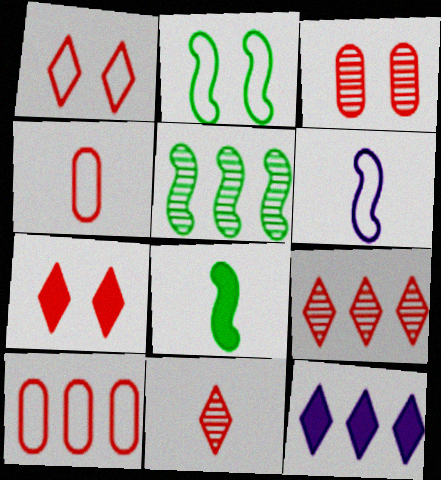[[2, 5, 8], 
[5, 10, 12]]